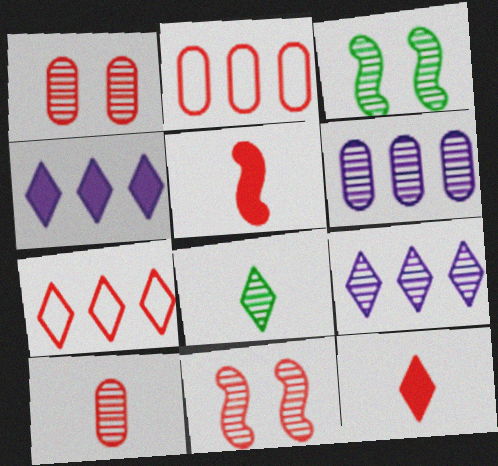[[1, 5, 7], 
[2, 11, 12], 
[3, 9, 10], 
[6, 8, 11]]